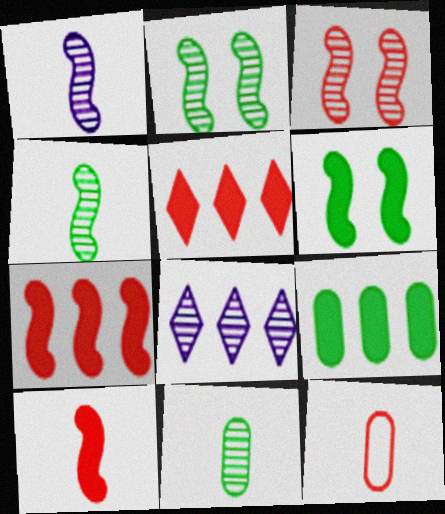[[3, 5, 12], 
[3, 8, 11], 
[6, 8, 12]]